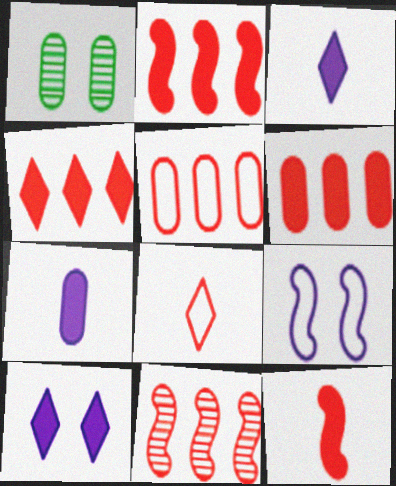[[1, 5, 7], 
[2, 4, 6], 
[4, 5, 11]]